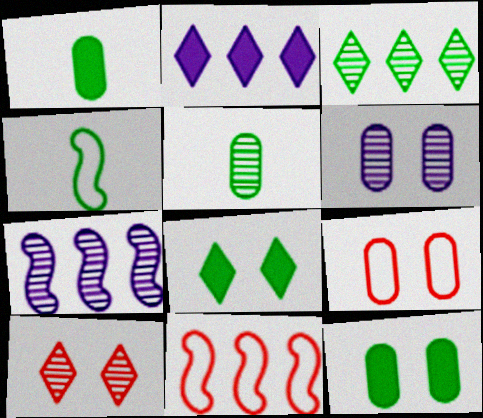[[3, 4, 12], 
[5, 7, 10], 
[6, 9, 12]]